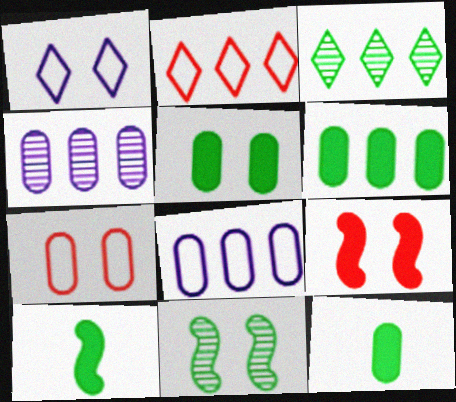[[4, 7, 12], 
[5, 6, 12]]